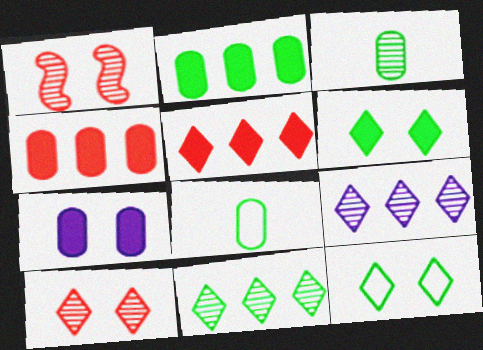[[1, 3, 9], 
[1, 7, 12]]